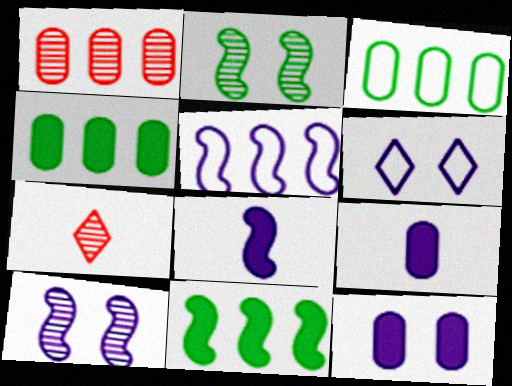[[5, 8, 10], 
[6, 10, 12]]